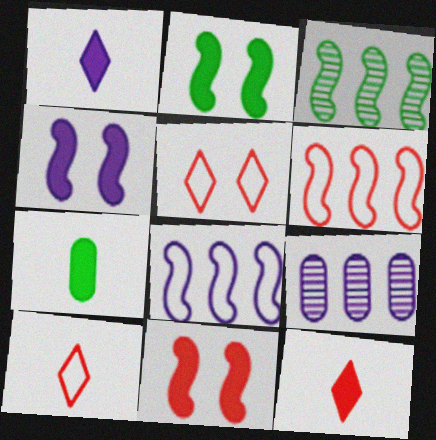[[2, 4, 11], 
[2, 9, 10]]